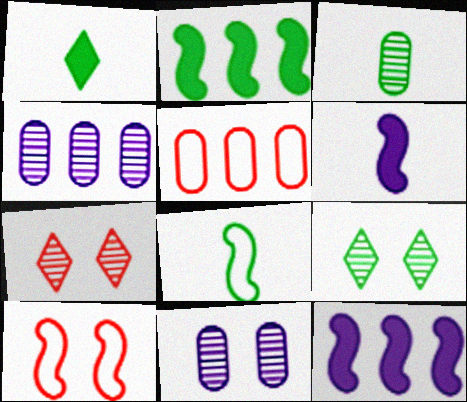[[1, 3, 8], 
[1, 4, 10], 
[5, 6, 9]]